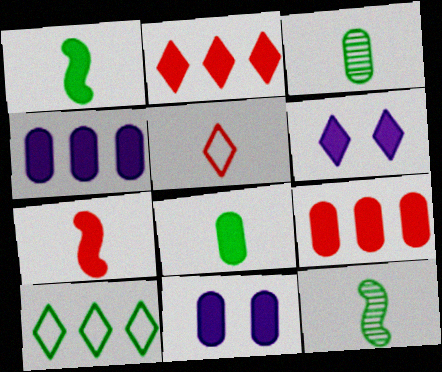[[1, 2, 11], 
[1, 6, 9], 
[8, 9, 11]]